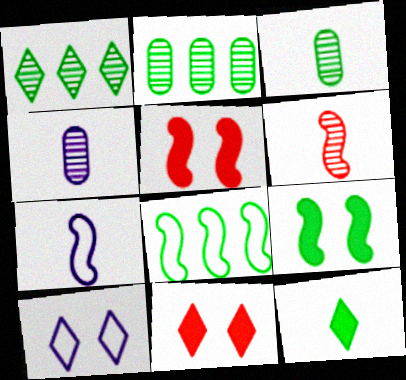[[2, 7, 11], 
[4, 8, 11]]